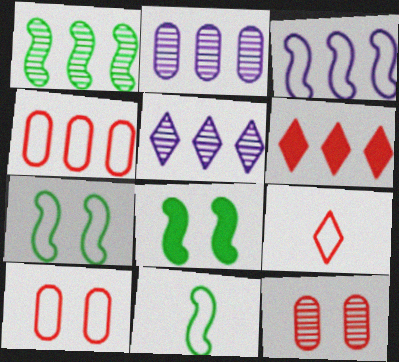[[1, 8, 11], 
[2, 8, 9]]